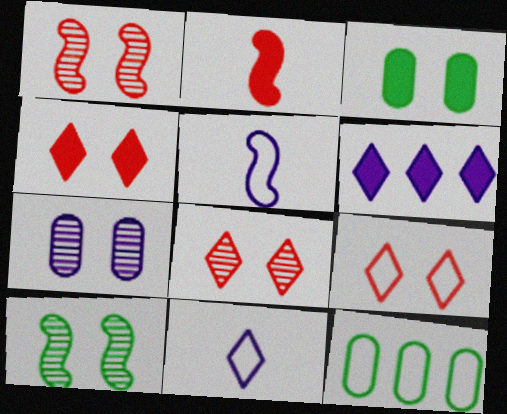[[2, 3, 6], 
[4, 8, 9], 
[5, 6, 7], 
[5, 9, 12], 
[7, 8, 10]]